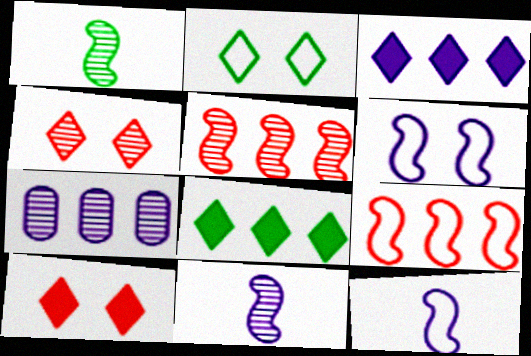[[1, 4, 7], 
[7, 8, 9]]